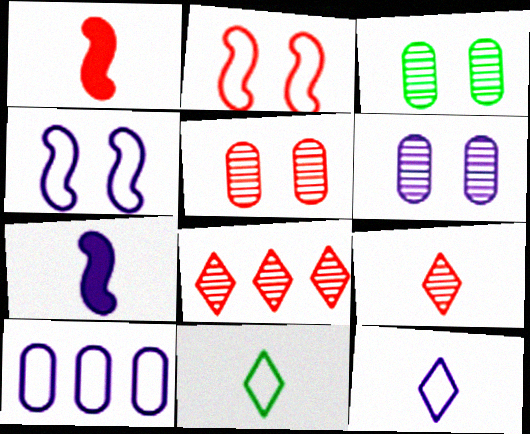[[2, 10, 11], 
[3, 5, 6], 
[4, 10, 12]]